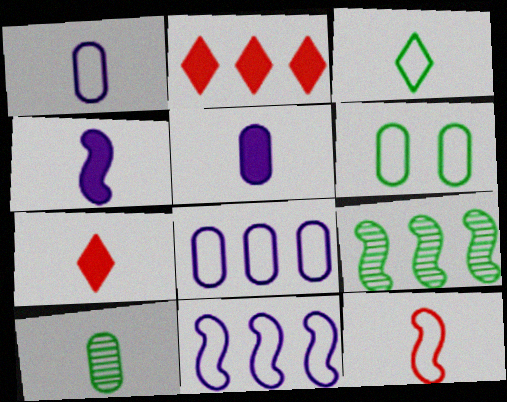[[1, 3, 12], 
[2, 8, 9]]